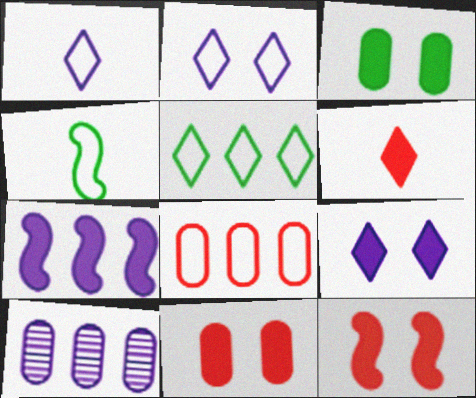[[2, 4, 8], 
[3, 6, 7], 
[3, 9, 12]]